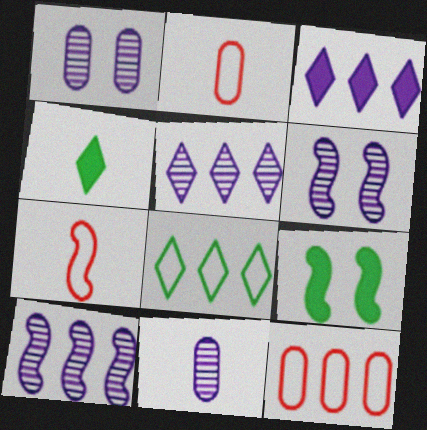[[2, 5, 9], 
[4, 6, 12], 
[4, 7, 11], 
[5, 6, 11], 
[7, 9, 10]]